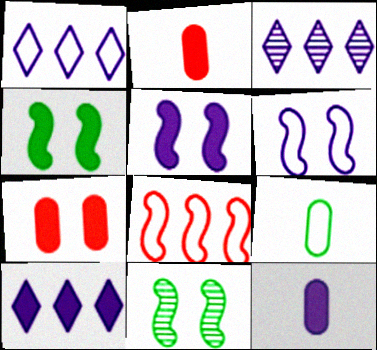[[1, 2, 11], 
[1, 3, 10], 
[2, 4, 10], 
[3, 6, 12], 
[5, 10, 12]]